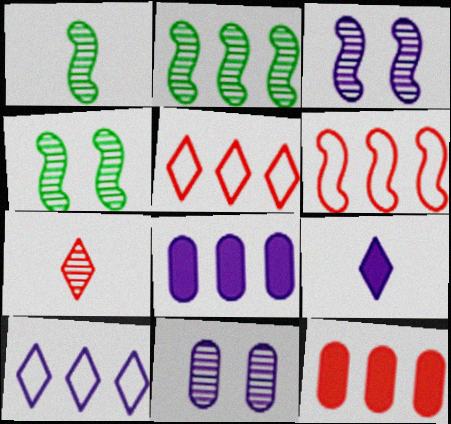[[1, 2, 4], 
[2, 5, 8], 
[2, 7, 11], 
[2, 10, 12]]